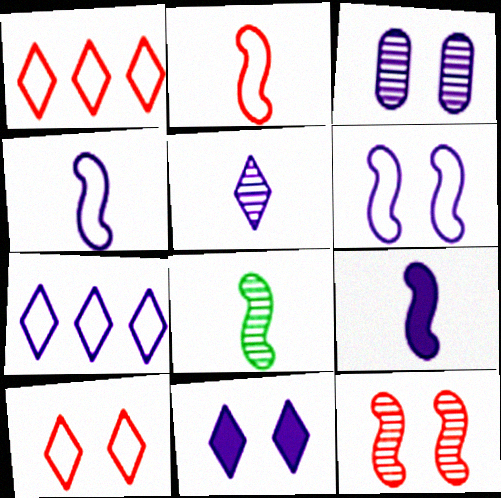[[2, 8, 9], 
[3, 6, 11], 
[3, 7, 9], 
[5, 7, 11]]